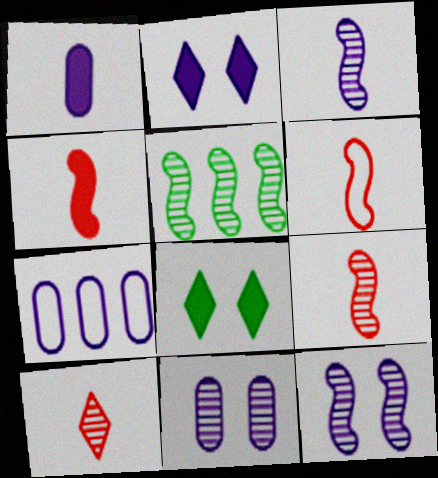[[1, 7, 11], 
[2, 3, 7], 
[4, 6, 9], 
[5, 9, 12], 
[5, 10, 11], 
[7, 8, 9]]